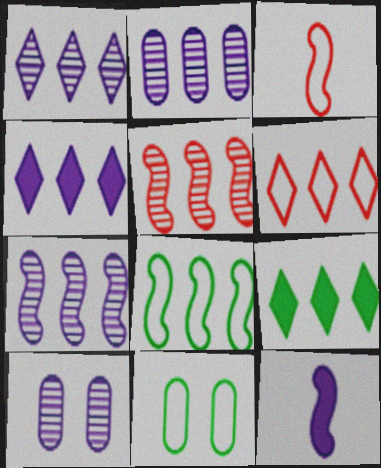[[1, 2, 7], 
[1, 6, 9], 
[3, 9, 10]]